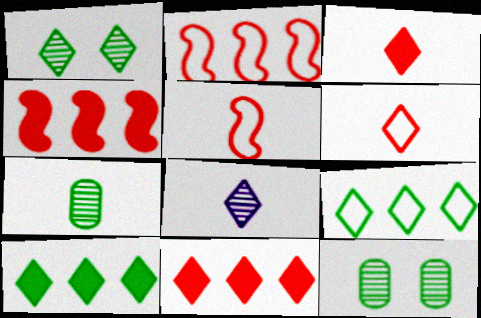[]